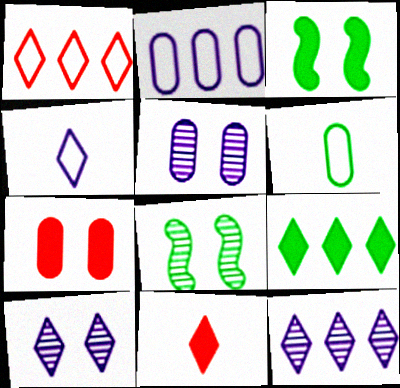[[1, 9, 12], 
[2, 8, 11], 
[6, 8, 9]]